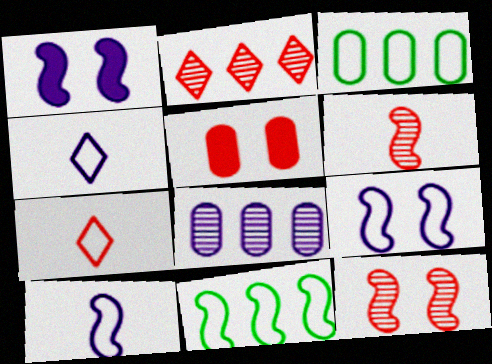[[1, 4, 8], 
[1, 6, 11], 
[3, 7, 9]]